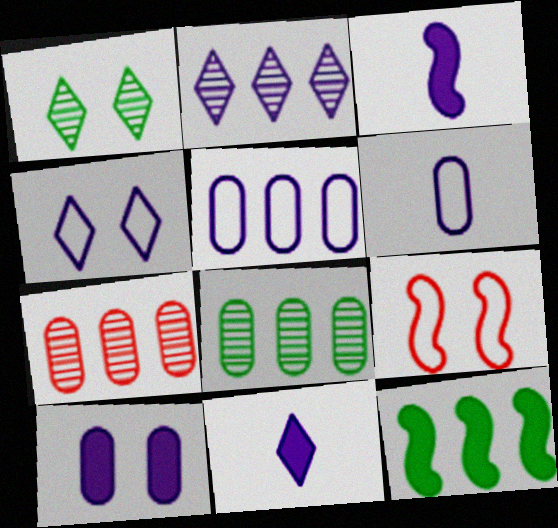[[1, 9, 10], 
[2, 4, 11], 
[8, 9, 11]]